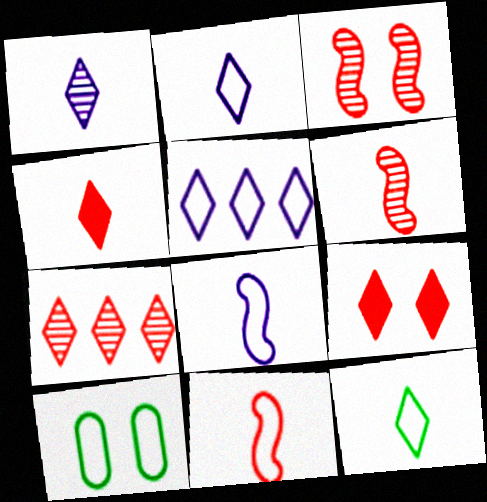[[1, 4, 12], 
[5, 10, 11]]